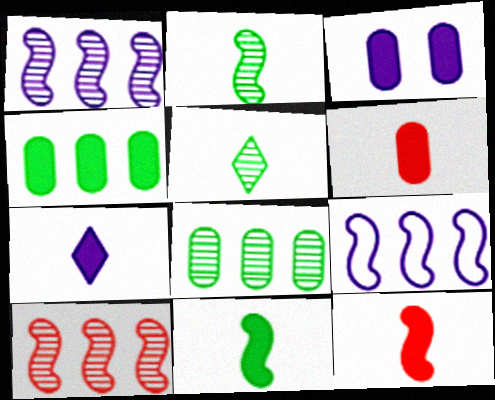[[3, 4, 6], 
[6, 7, 11]]